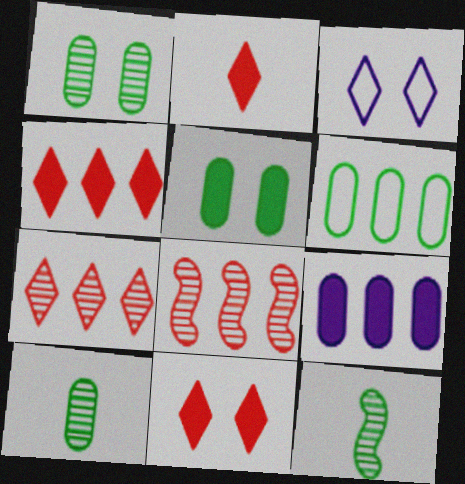[[2, 4, 11], 
[5, 6, 10]]